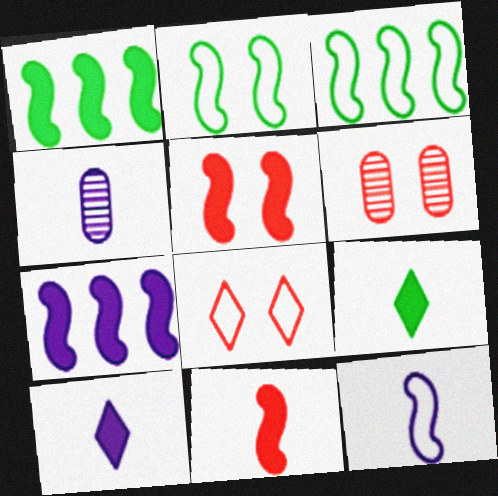[[1, 4, 8], 
[3, 6, 10], 
[4, 10, 12], 
[5, 6, 8]]